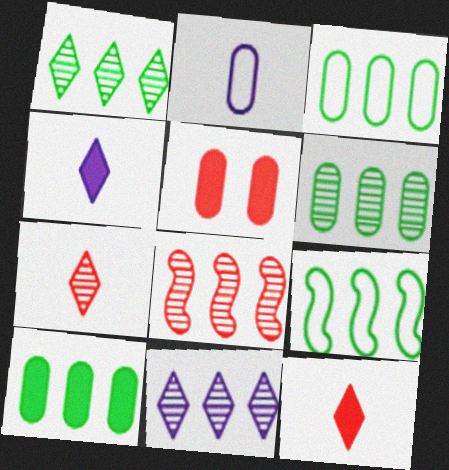[[1, 9, 10], 
[2, 5, 6], 
[3, 6, 10], 
[6, 8, 11]]